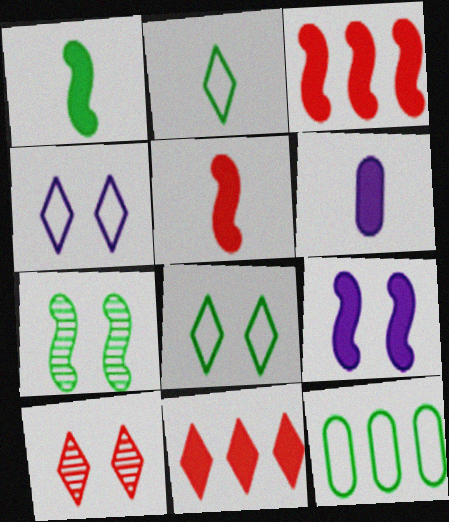[[1, 3, 9]]